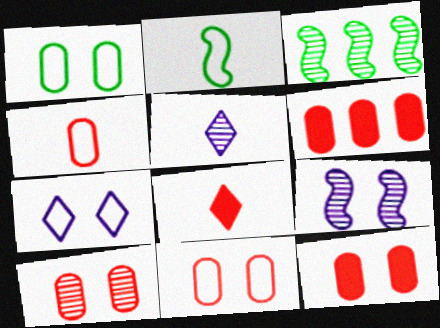[[3, 5, 10], 
[4, 6, 10], 
[10, 11, 12]]